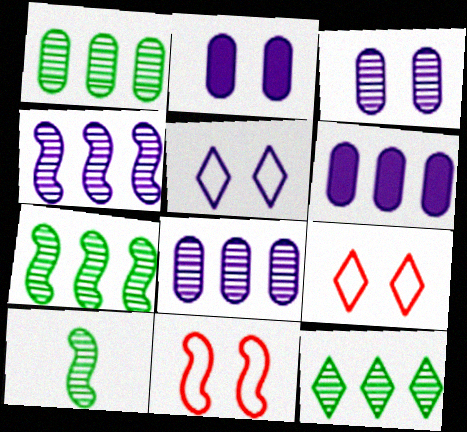[[1, 7, 12], 
[6, 9, 10]]